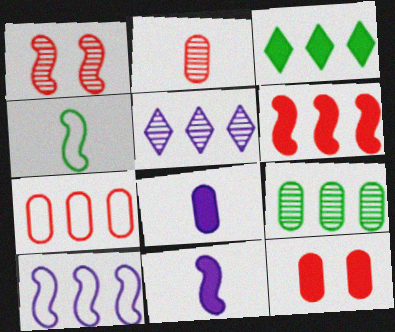[[2, 7, 12], 
[3, 11, 12], 
[4, 5, 12]]